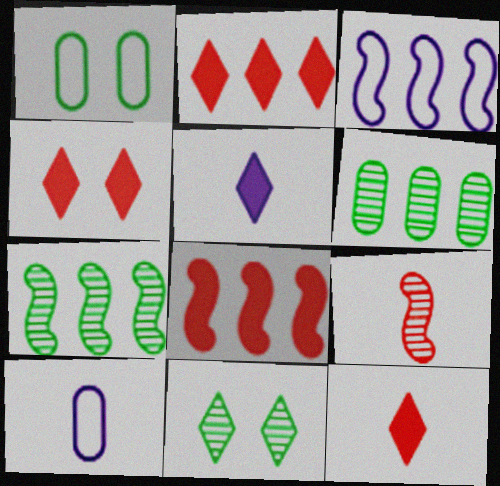[[2, 3, 6], 
[2, 4, 12], 
[3, 7, 8], 
[4, 7, 10], 
[8, 10, 11]]